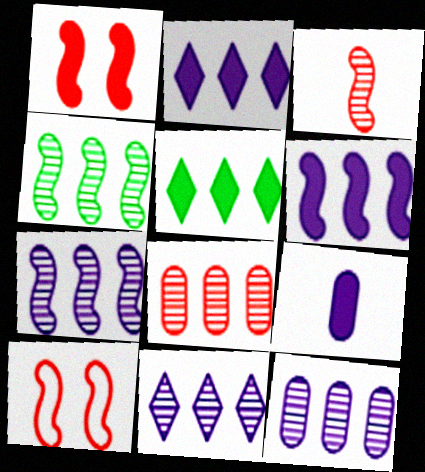[[1, 5, 9], 
[4, 8, 11], 
[7, 11, 12]]